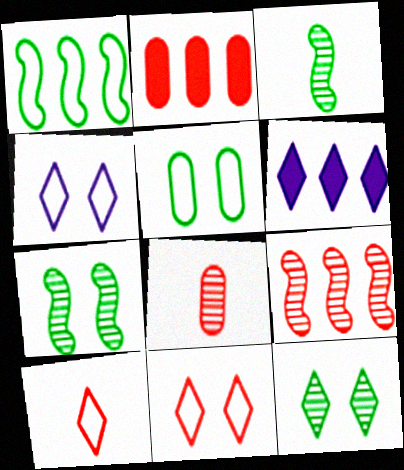[[2, 3, 4], 
[6, 10, 12]]